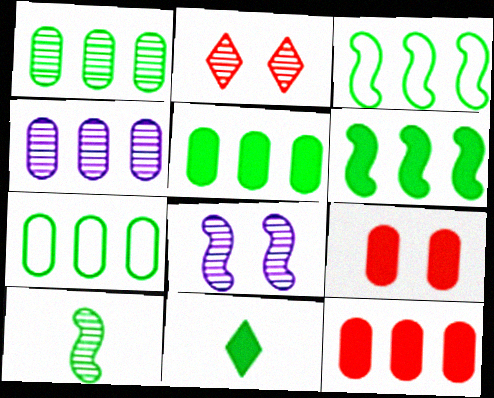[[1, 5, 7], 
[2, 4, 10], 
[4, 7, 12]]